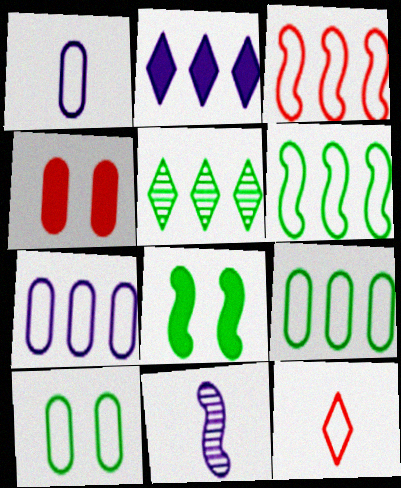[[3, 8, 11]]